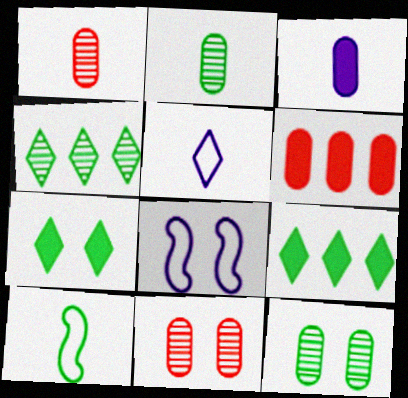[[1, 8, 9], 
[7, 8, 11], 
[9, 10, 12]]